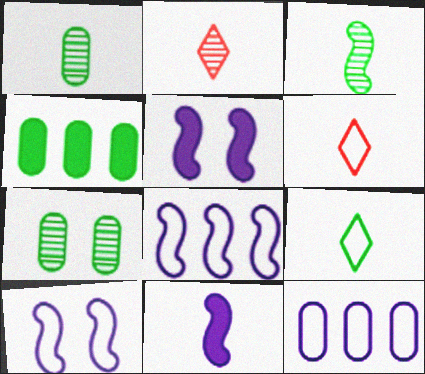[[1, 6, 11], 
[2, 4, 10]]